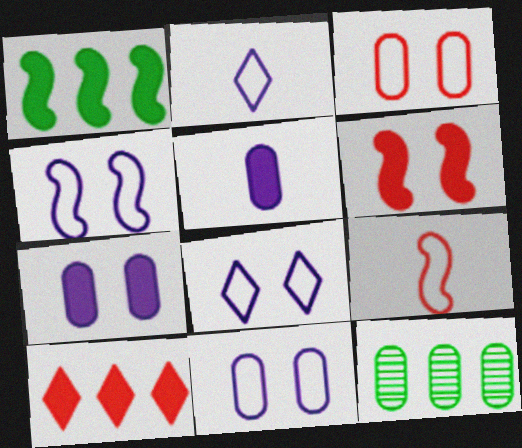[[2, 6, 12], 
[3, 5, 12], 
[4, 8, 11]]